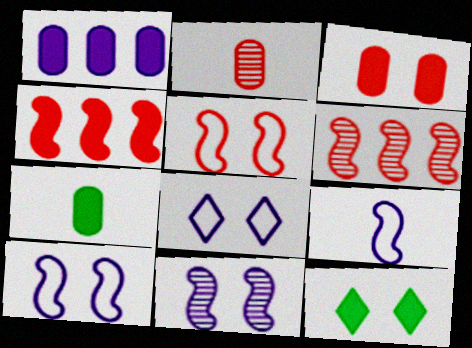[[1, 3, 7], 
[6, 7, 8]]